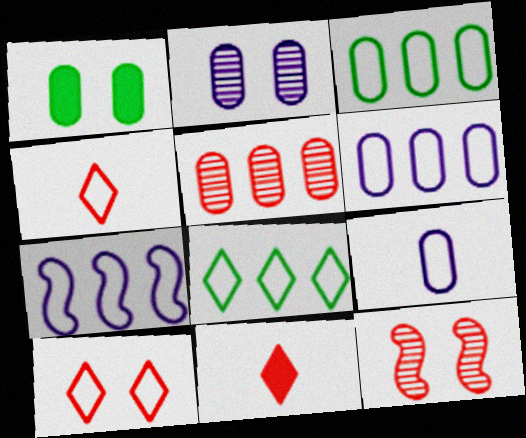[[1, 5, 9]]